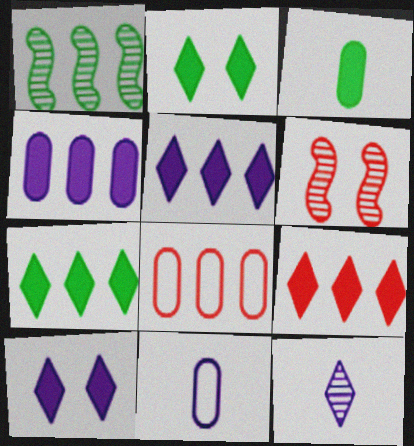[[1, 5, 8], 
[5, 7, 9], 
[6, 7, 11]]